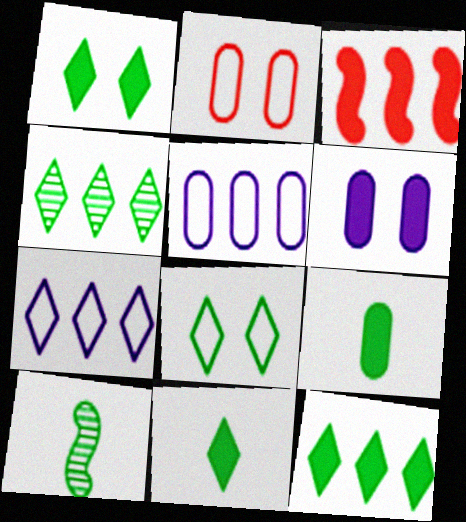[[1, 11, 12], 
[3, 4, 5], 
[3, 6, 11], 
[4, 8, 11]]